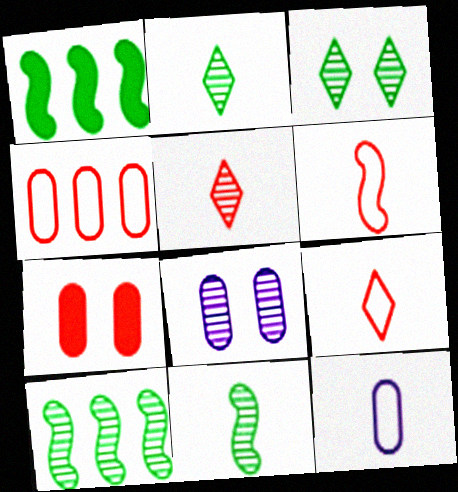[[1, 8, 9], 
[5, 8, 10]]